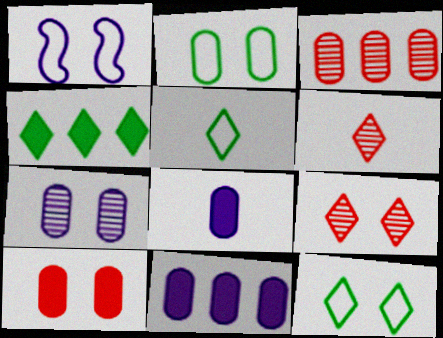[[2, 3, 8], 
[2, 7, 10]]